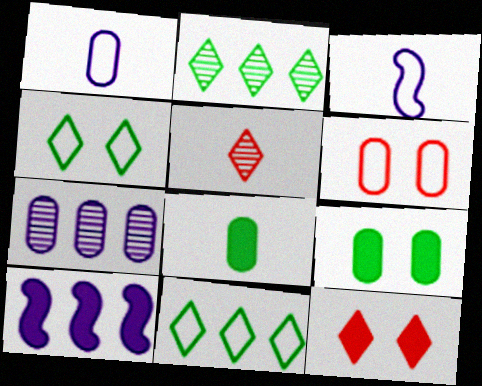[[3, 5, 8], 
[3, 6, 11], 
[6, 7, 8], 
[8, 10, 12]]